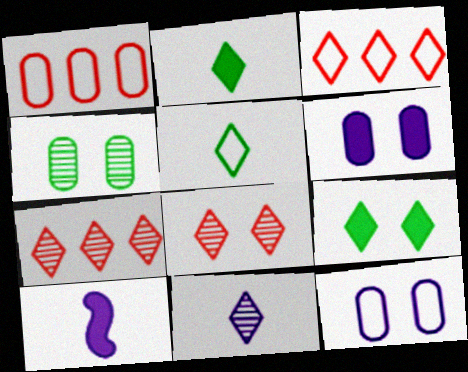[[3, 4, 10], 
[3, 9, 11]]